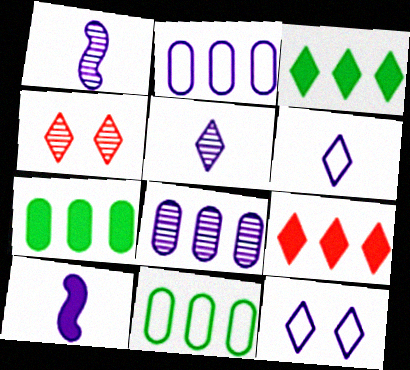[[3, 4, 6], 
[4, 10, 11], 
[8, 10, 12]]